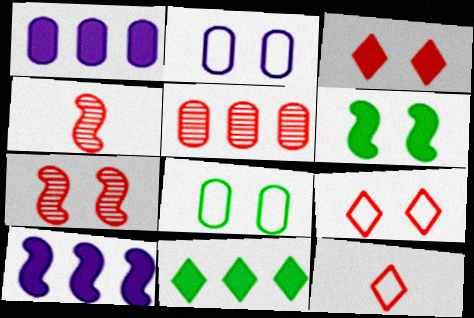[[2, 4, 11]]